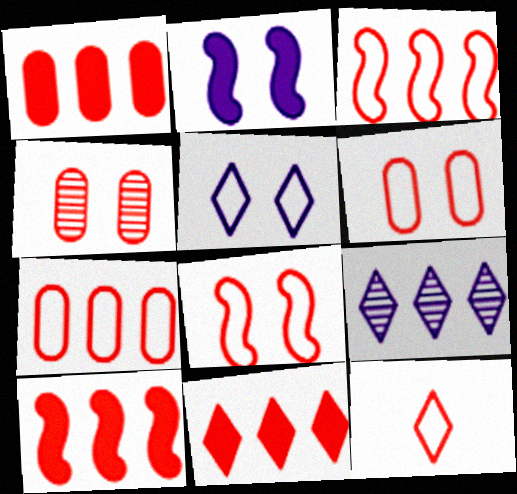[[1, 10, 11], 
[3, 6, 12], 
[4, 10, 12], 
[7, 8, 12]]